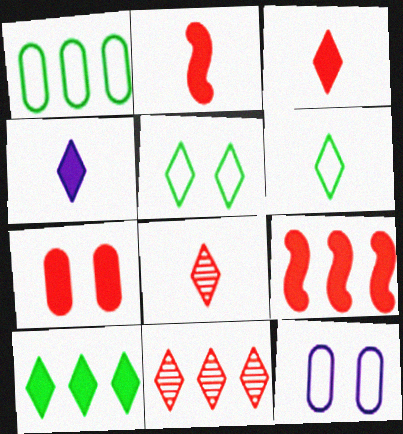[[3, 7, 9], 
[4, 5, 11], 
[4, 6, 8]]